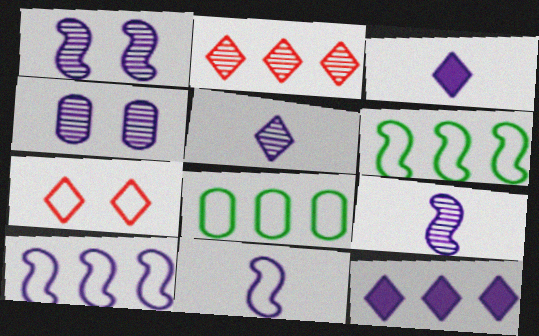[[3, 4, 10], 
[4, 11, 12], 
[7, 8, 11]]